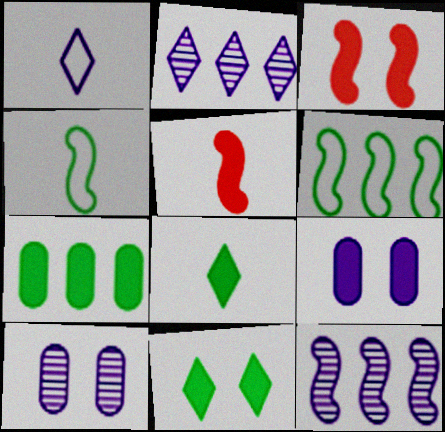[[1, 9, 12], 
[3, 4, 12], 
[3, 9, 11]]